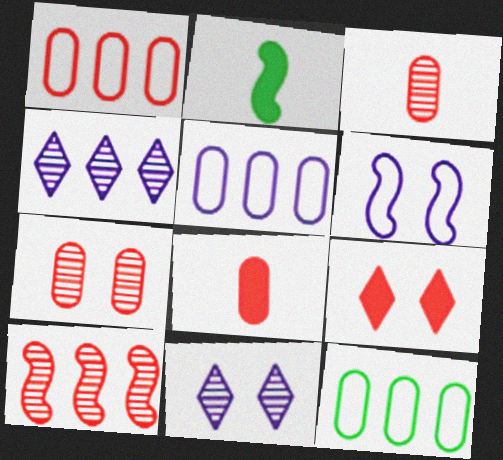[[1, 2, 11], 
[1, 5, 12], 
[1, 7, 8], 
[2, 6, 10]]